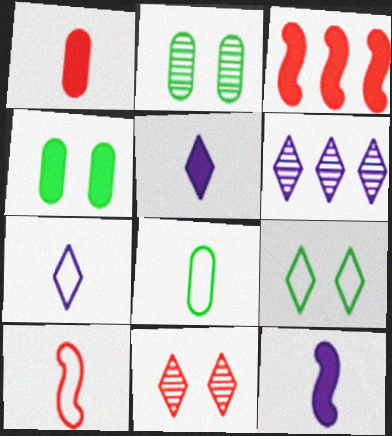[[2, 3, 7], 
[3, 4, 5], 
[4, 6, 10], 
[7, 8, 10]]